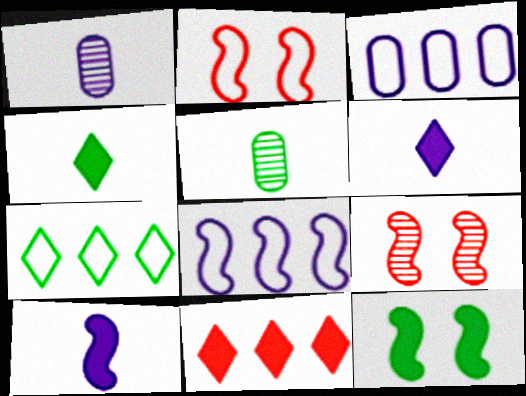[[3, 4, 9], 
[5, 7, 12]]